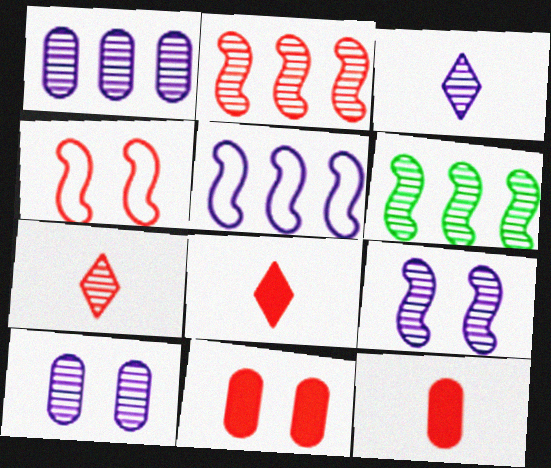[[1, 3, 9], 
[6, 7, 10]]